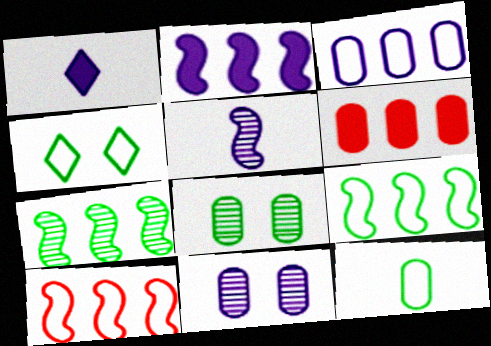[[1, 8, 10], 
[2, 7, 10], 
[4, 5, 6], 
[4, 9, 12], 
[6, 11, 12]]